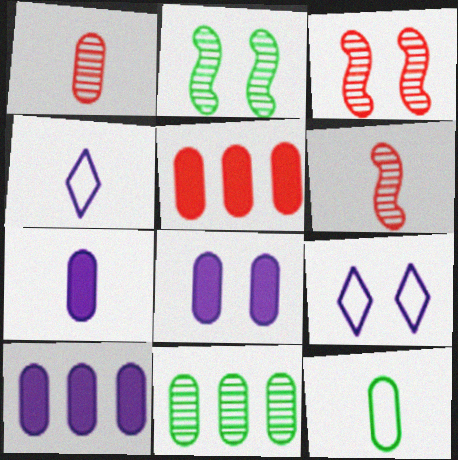[[1, 7, 12], 
[2, 4, 5], 
[7, 8, 10]]